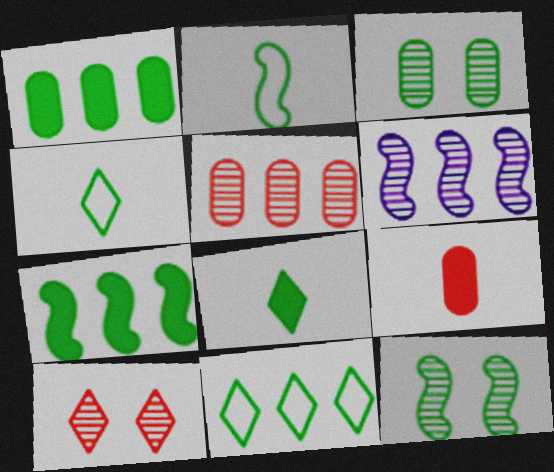[[1, 4, 12], 
[2, 7, 12], 
[3, 4, 7]]